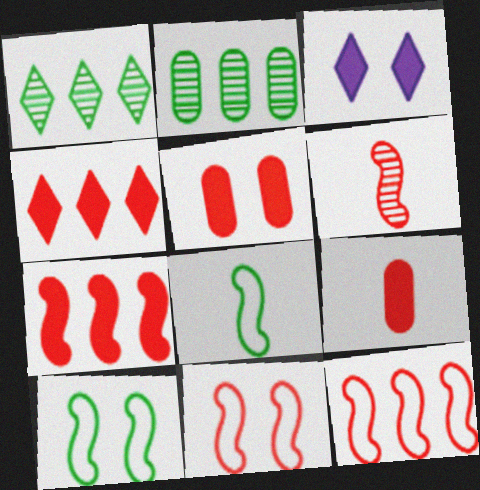[[6, 7, 11]]